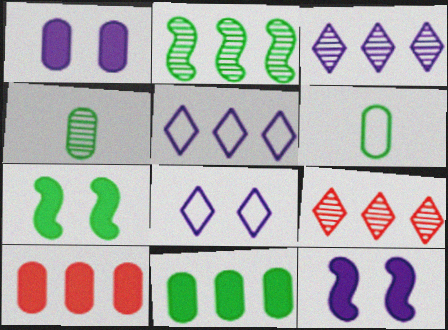[[2, 5, 10], 
[6, 9, 12]]